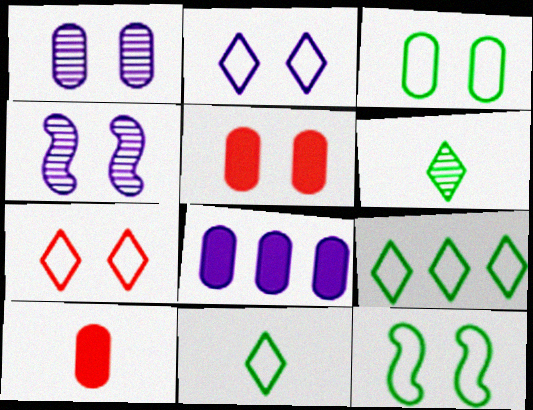[[1, 3, 5], 
[4, 9, 10]]